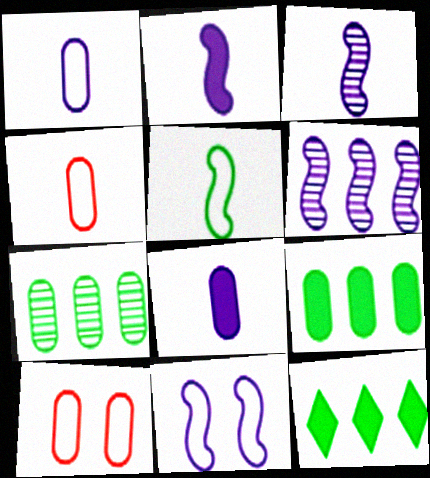[[2, 6, 11], 
[3, 10, 12], 
[7, 8, 10]]